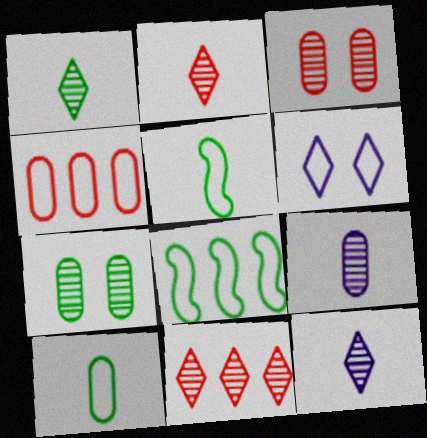[[1, 2, 12], 
[4, 5, 6]]